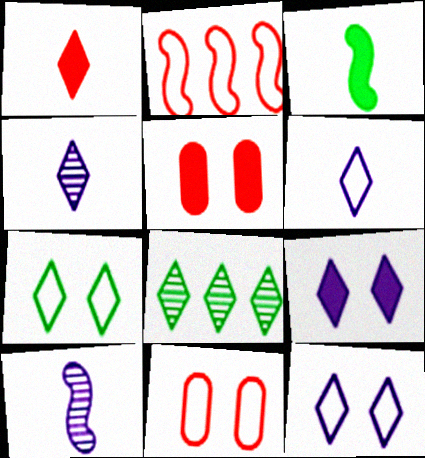[[1, 8, 12]]